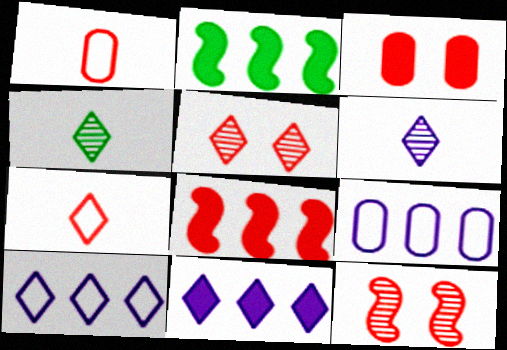[[1, 5, 8]]